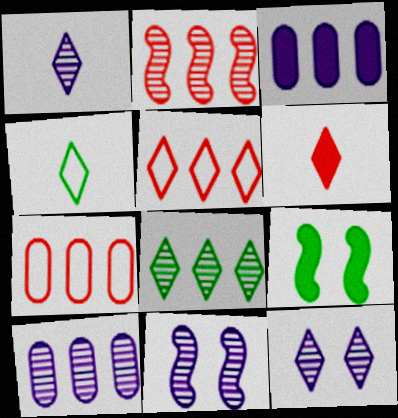[[1, 4, 6], 
[1, 7, 9], 
[1, 10, 11], 
[2, 8, 10], 
[3, 6, 9]]